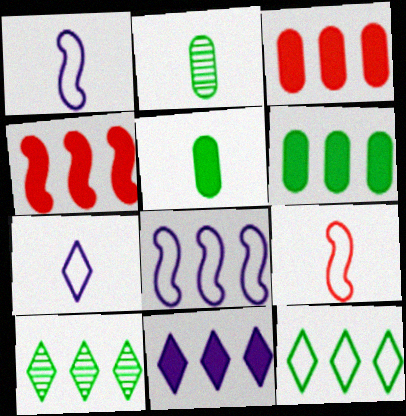[[3, 8, 10], 
[4, 6, 11]]